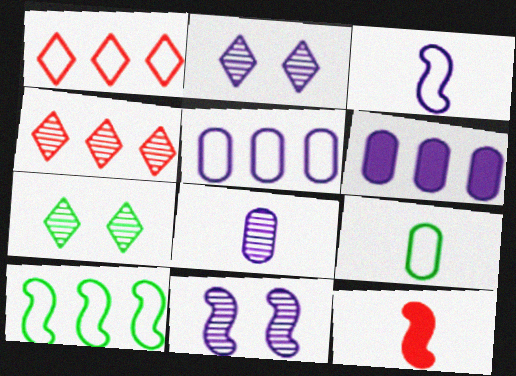[[1, 5, 10], 
[2, 3, 6], 
[4, 6, 10], 
[5, 7, 12], 
[10, 11, 12]]